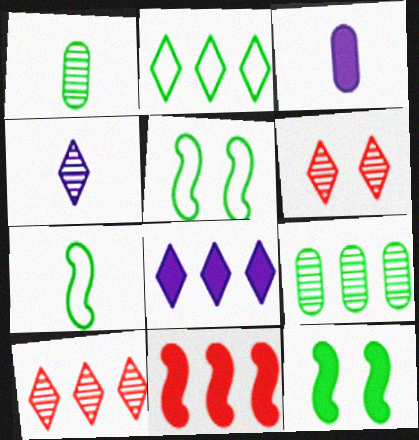[[1, 2, 12], 
[2, 8, 10], 
[3, 5, 10]]